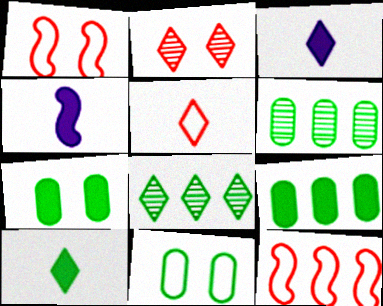[[1, 3, 6]]